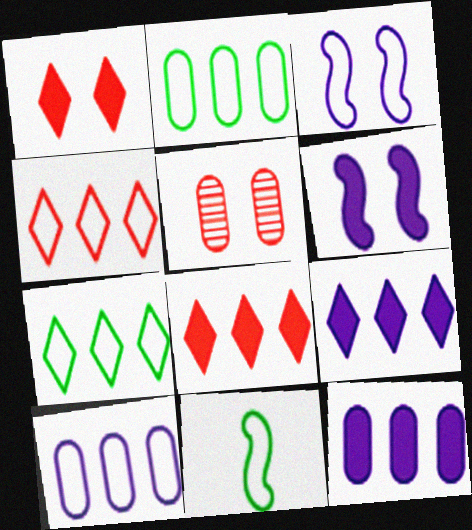[[5, 9, 11]]